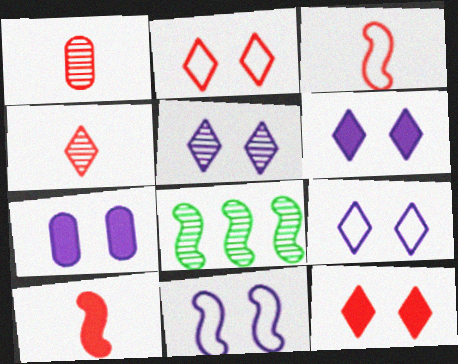[[1, 5, 8], 
[5, 6, 9], 
[5, 7, 11], 
[8, 10, 11]]